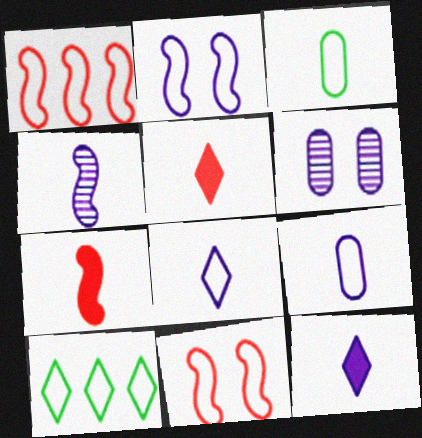[[3, 4, 5], 
[4, 9, 12], 
[6, 7, 10], 
[9, 10, 11]]